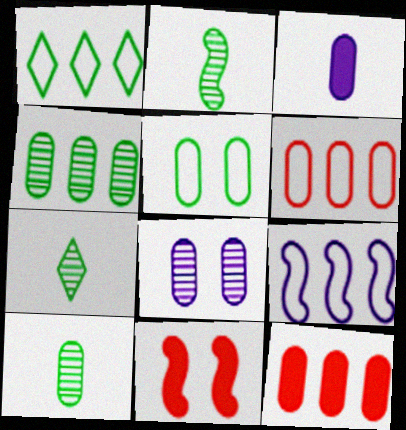[[1, 6, 9], 
[2, 7, 10], 
[2, 9, 11]]